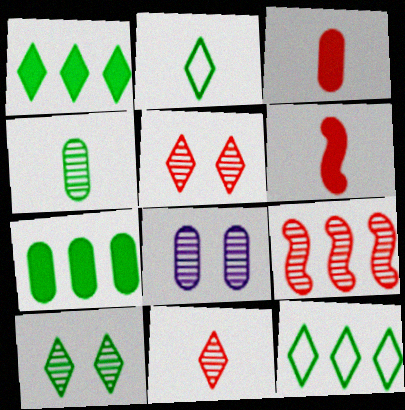[[1, 2, 10], 
[6, 8, 12]]